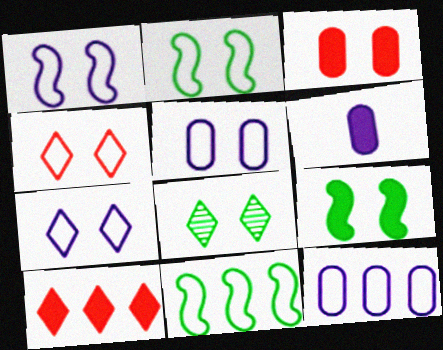[[1, 3, 8], 
[1, 5, 7], 
[2, 4, 5], 
[6, 9, 10]]